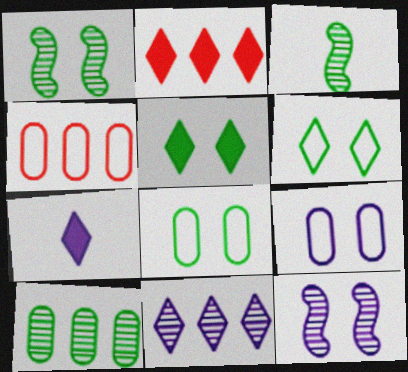[[1, 4, 7], 
[1, 5, 8], 
[2, 3, 9], 
[2, 5, 7]]